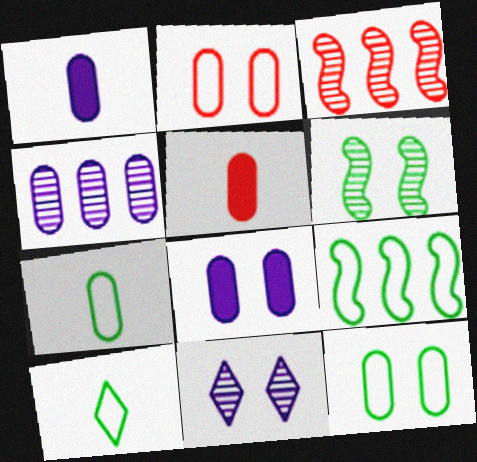[[3, 8, 10], 
[4, 5, 12], 
[5, 9, 11], 
[9, 10, 12]]